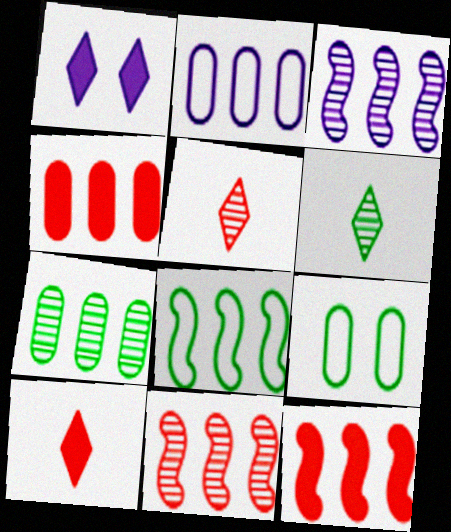[[2, 4, 7], 
[3, 8, 12], 
[3, 9, 10]]